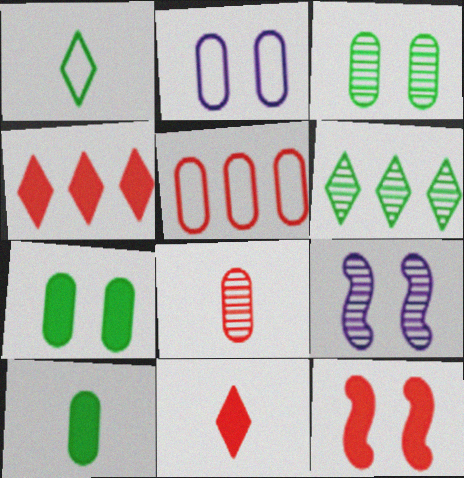[[6, 8, 9]]